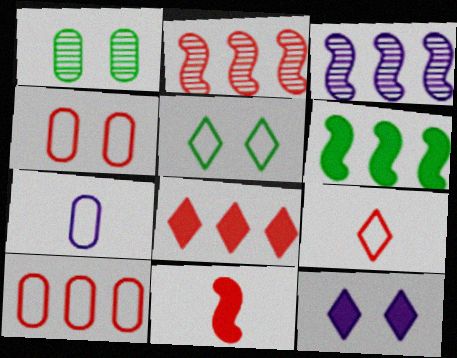[[2, 8, 10], 
[3, 7, 12]]